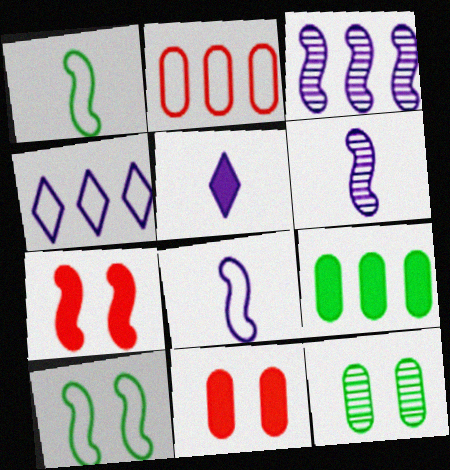[[1, 3, 7], 
[5, 7, 9]]